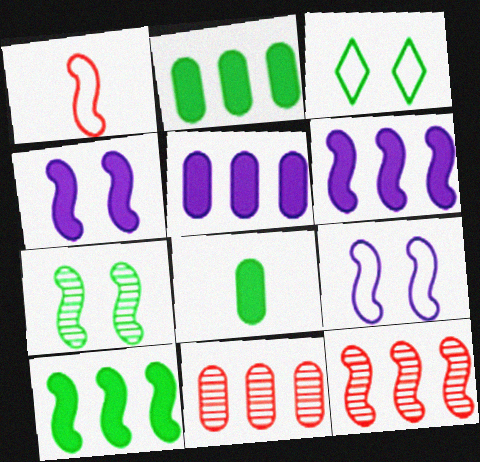[[1, 6, 7]]